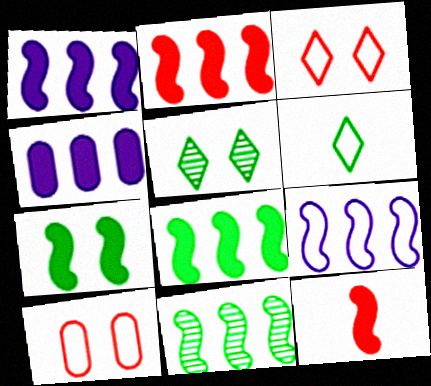[[1, 2, 8], 
[1, 7, 12], 
[2, 9, 11], 
[6, 9, 10]]